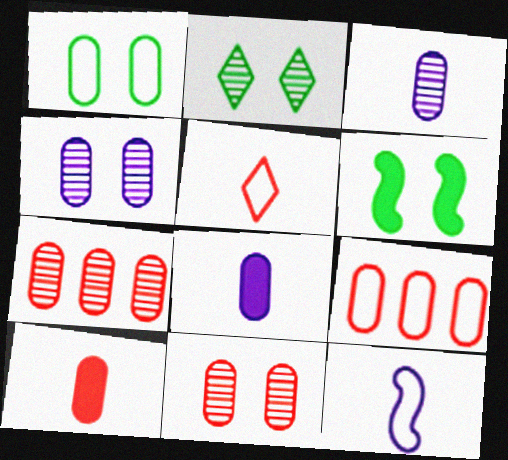[[1, 2, 6], 
[1, 7, 8], 
[9, 10, 11]]